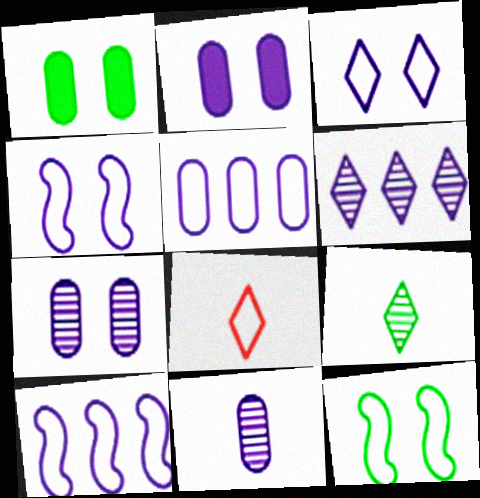[[2, 5, 11], 
[5, 8, 12]]